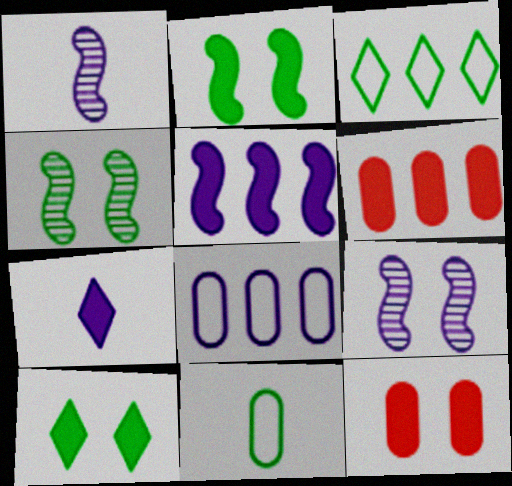[[1, 3, 12], 
[2, 6, 7], 
[7, 8, 9]]